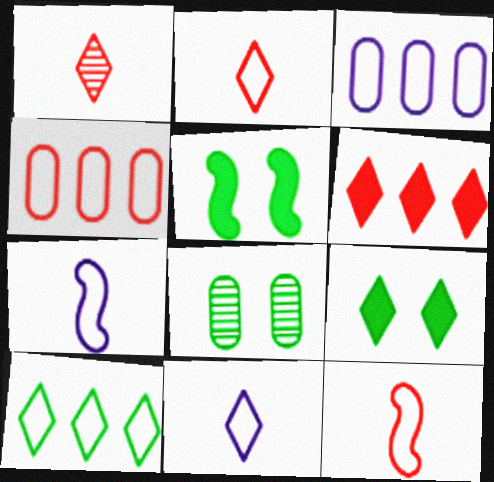[[1, 3, 5], 
[6, 7, 8]]